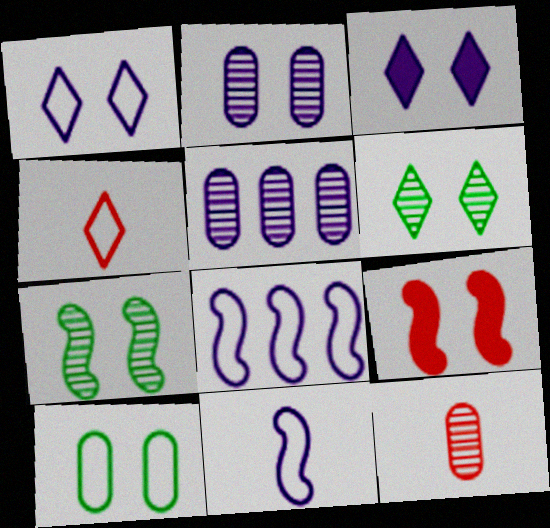[[3, 5, 11], 
[4, 8, 10]]